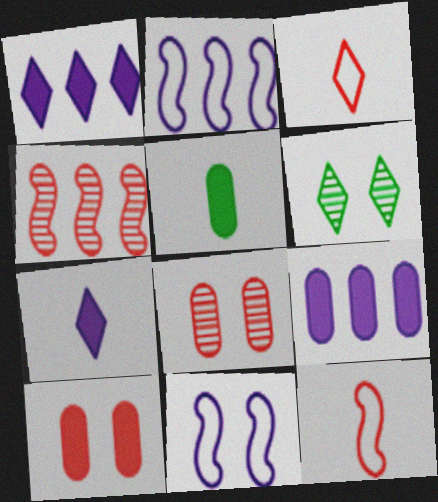[[1, 3, 6], 
[3, 4, 10], 
[5, 9, 10], 
[6, 9, 12], 
[6, 10, 11]]